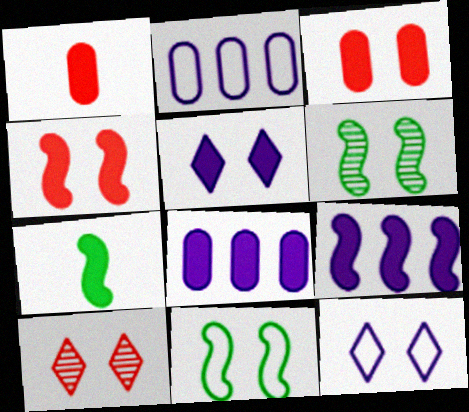[[2, 7, 10], 
[3, 6, 12], 
[4, 7, 9]]